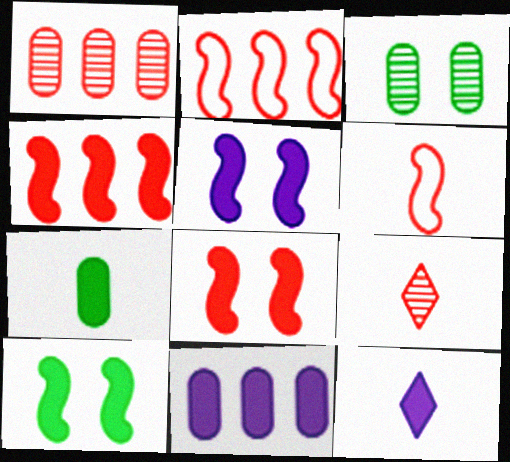[[2, 3, 12], 
[5, 8, 10], 
[5, 11, 12]]